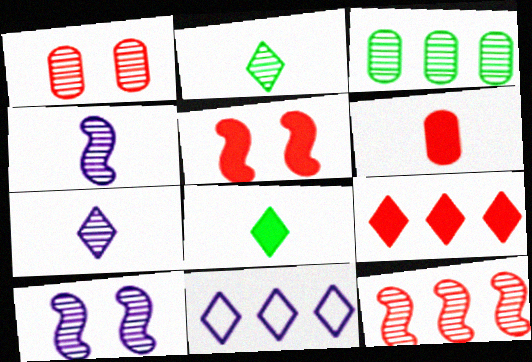[[5, 6, 9]]